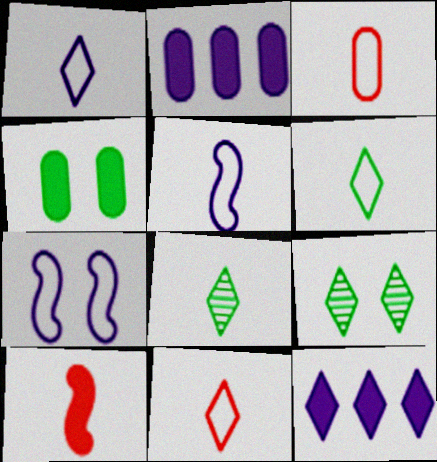[[1, 6, 11], 
[3, 5, 6], 
[4, 10, 12], 
[9, 11, 12]]